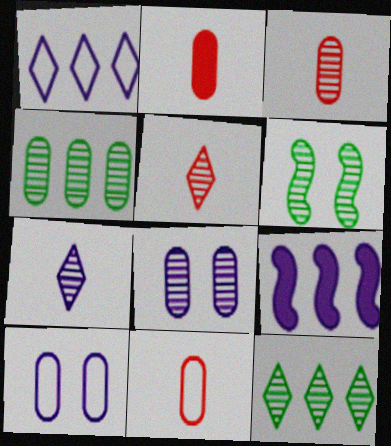[[1, 2, 6], 
[2, 3, 11], 
[2, 4, 10], 
[3, 4, 8], 
[7, 9, 10]]